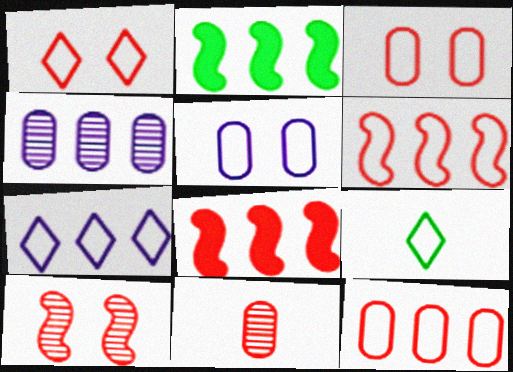[[1, 7, 9], 
[1, 8, 11], 
[5, 6, 9]]